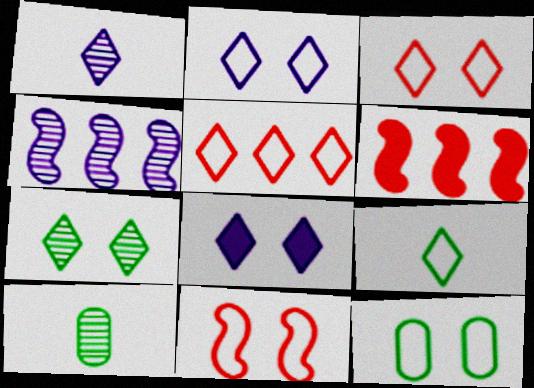[[1, 6, 12], 
[2, 5, 9], 
[2, 6, 10], 
[2, 11, 12], 
[3, 7, 8]]